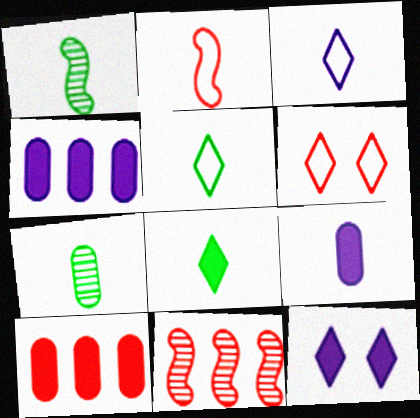[[1, 4, 6]]